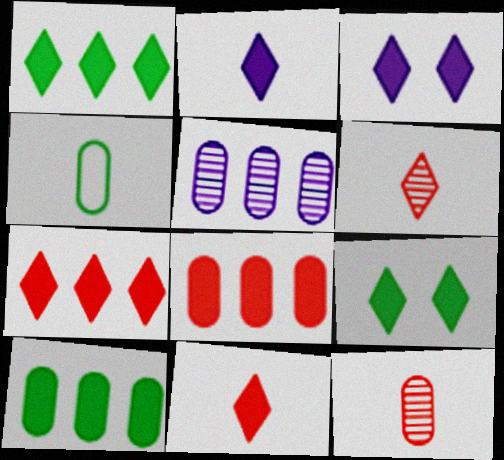[[1, 3, 11], 
[2, 7, 9]]